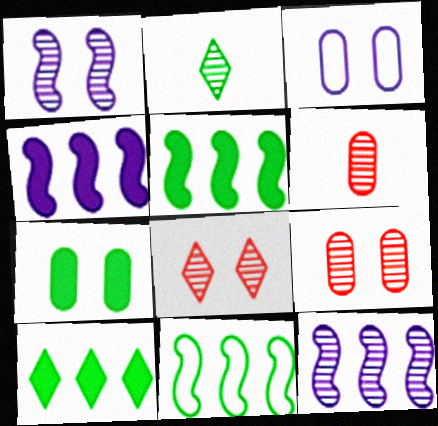[[2, 7, 11], 
[2, 9, 12], 
[3, 7, 9]]